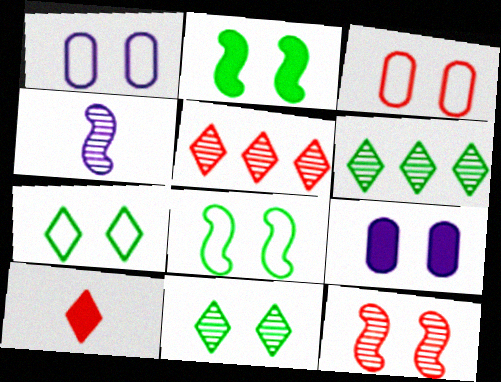[[7, 9, 12]]